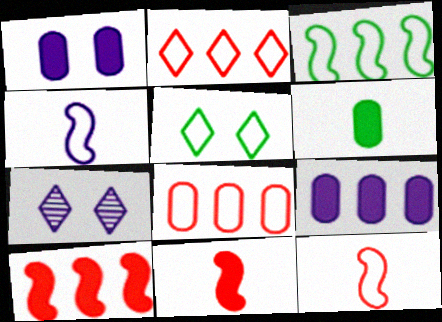[[4, 5, 8], 
[4, 7, 9]]